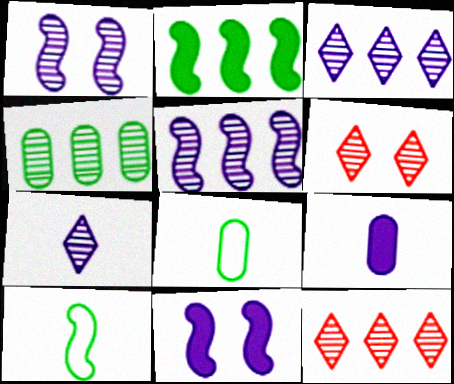[[4, 5, 12], 
[8, 11, 12]]